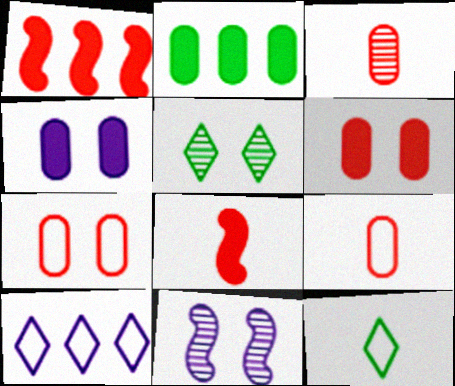[]